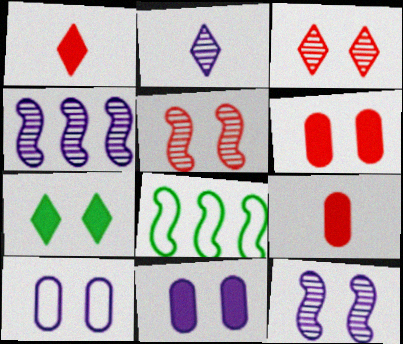[[2, 6, 8], 
[5, 7, 10]]